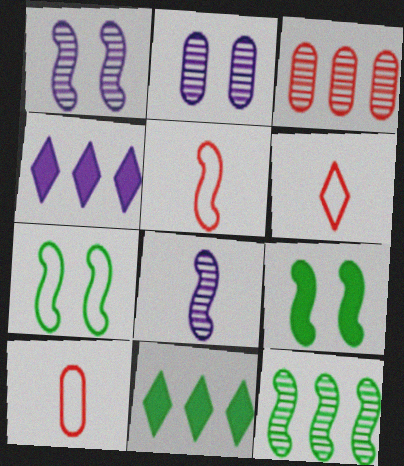[[1, 10, 11], 
[2, 5, 11], 
[5, 6, 10]]